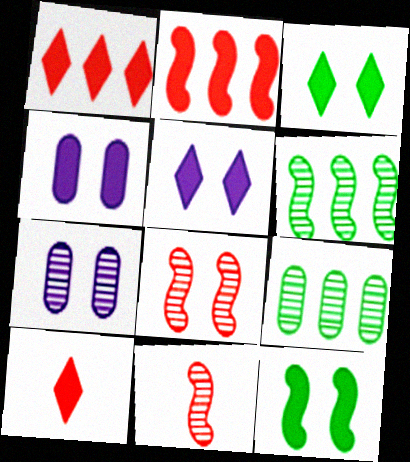[]